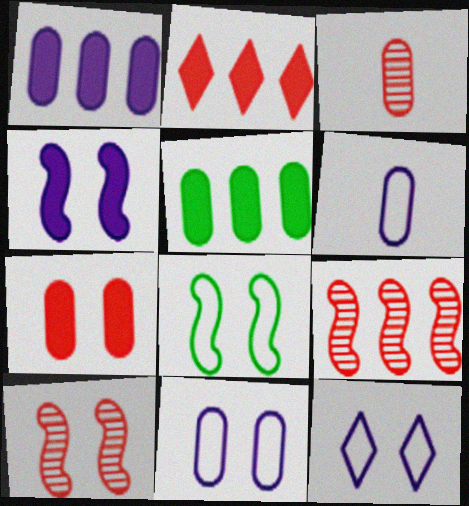[[3, 5, 11], 
[4, 8, 10]]